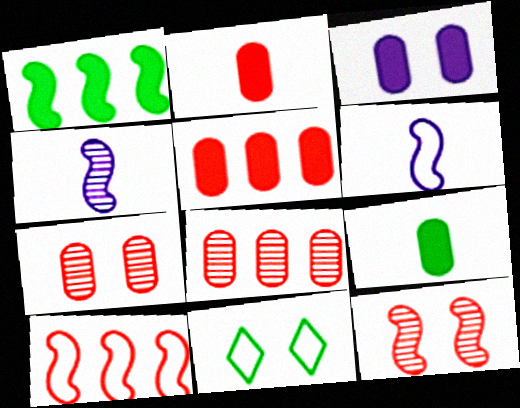[[1, 6, 12], 
[3, 5, 9], 
[3, 11, 12], 
[4, 5, 11]]